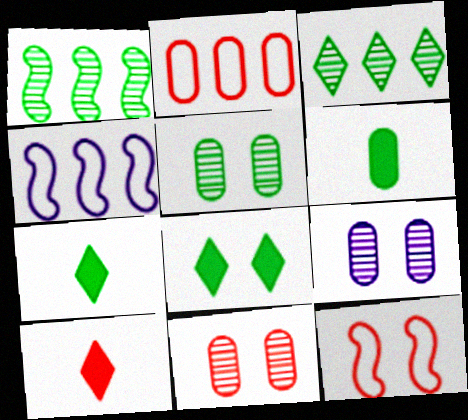[[2, 6, 9], 
[4, 5, 10], 
[4, 7, 11], 
[5, 9, 11], 
[8, 9, 12]]